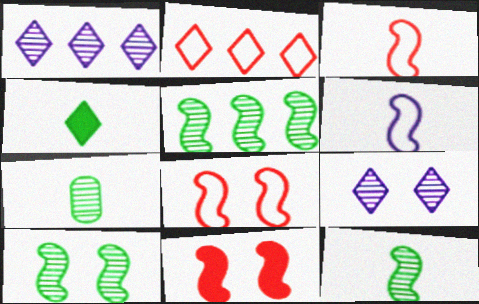[[2, 4, 9], 
[5, 6, 11], 
[5, 10, 12]]